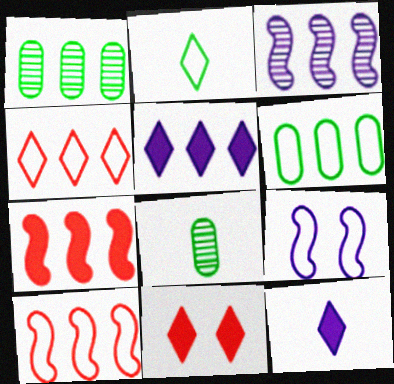[[1, 5, 10]]